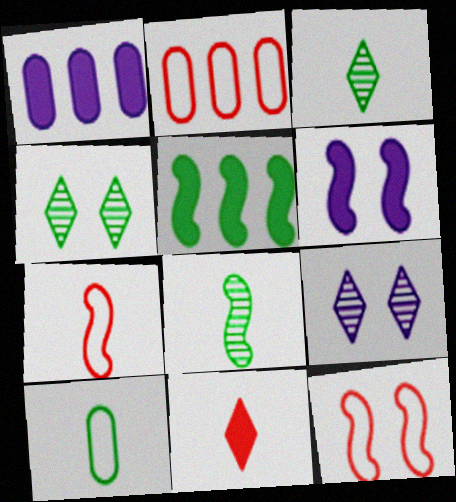[[1, 3, 12], 
[1, 4, 7], 
[2, 3, 6], 
[4, 5, 10]]